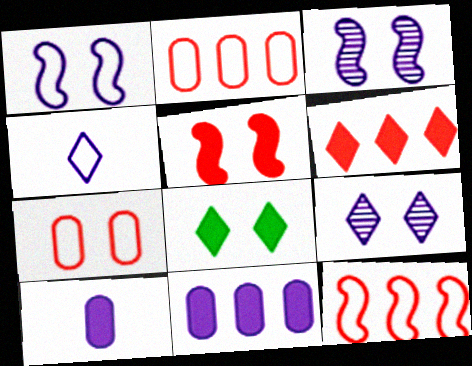[[3, 4, 11], 
[3, 7, 8]]